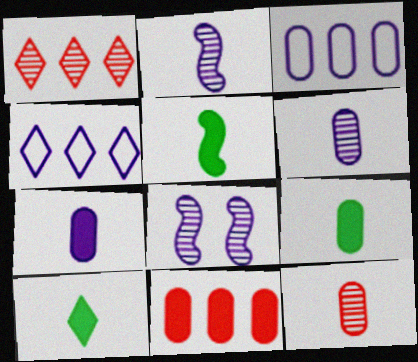[[4, 7, 8], 
[5, 9, 10]]